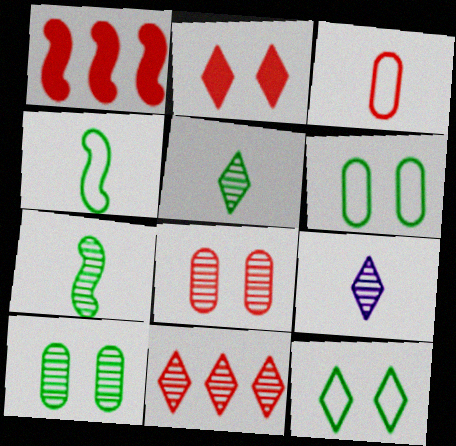[[1, 6, 9]]